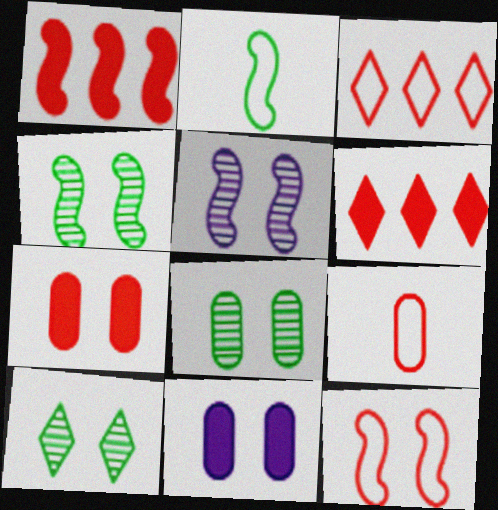[[1, 2, 5], 
[3, 9, 12], 
[4, 8, 10], 
[10, 11, 12]]